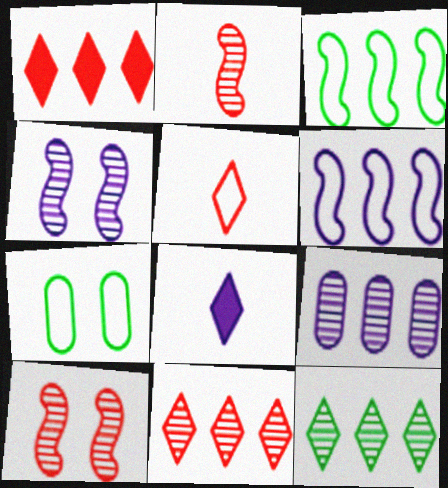[[1, 3, 9], 
[5, 6, 7]]